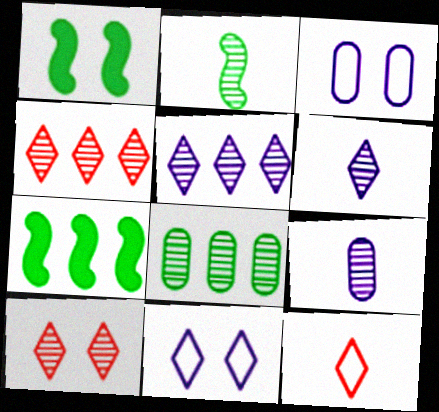[[1, 3, 10]]